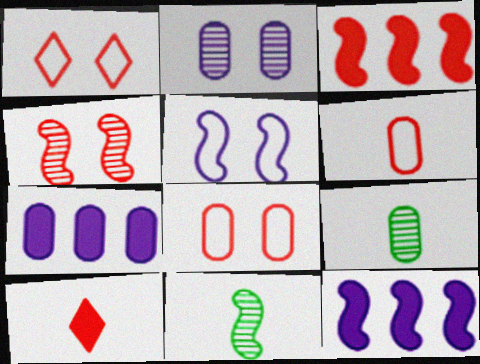[[1, 7, 11], 
[1, 9, 12], 
[3, 5, 11], 
[7, 8, 9]]